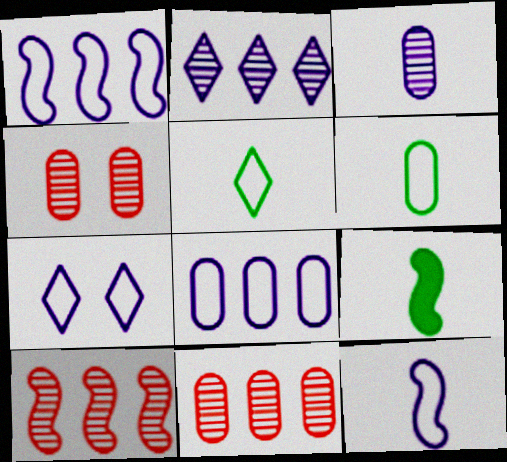[[7, 8, 12], 
[7, 9, 11]]